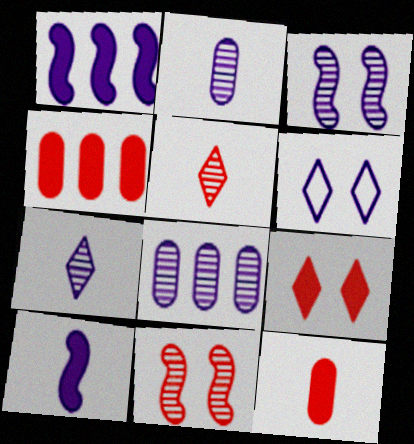[[1, 2, 6], 
[3, 7, 8], 
[6, 8, 10]]